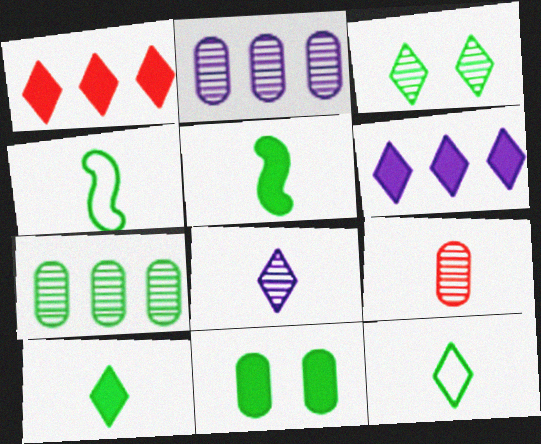[]